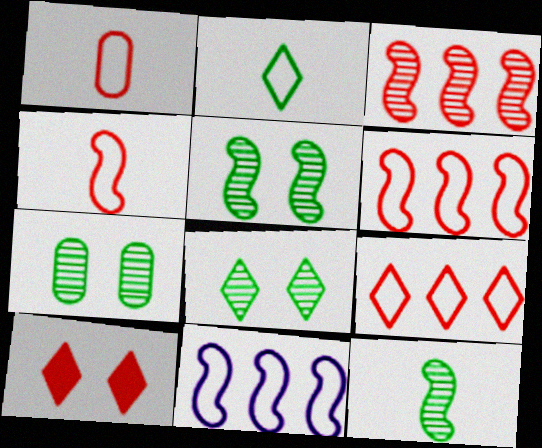[[1, 3, 10], 
[5, 7, 8]]